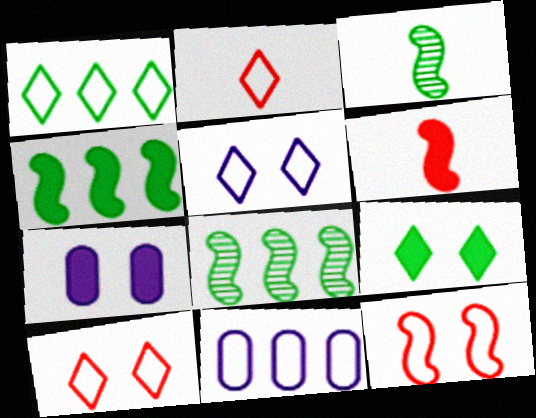[[1, 2, 5], 
[2, 7, 8]]